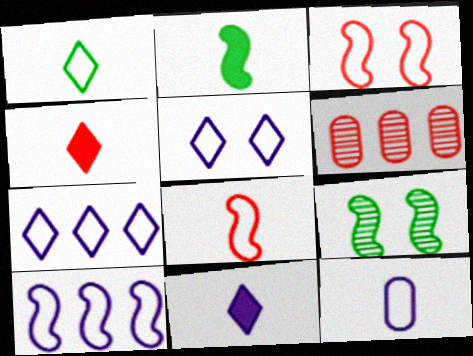[[1, 8, 12], 
[2, 5, 6], 
[3, 4, 6], 
[5, 10, 12]]